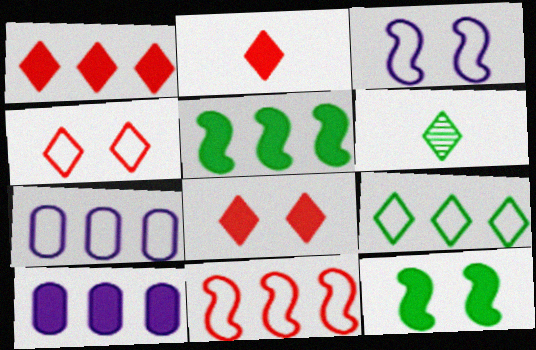[[1, 2, 8], 
[1, 5, 10], 
[2, 10, 12], 
[7, 9, 11]]